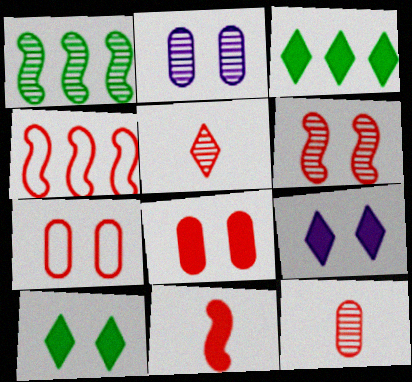[[1, 2, 5], 
[4, 5, 8], 
[4, 6, 11]]